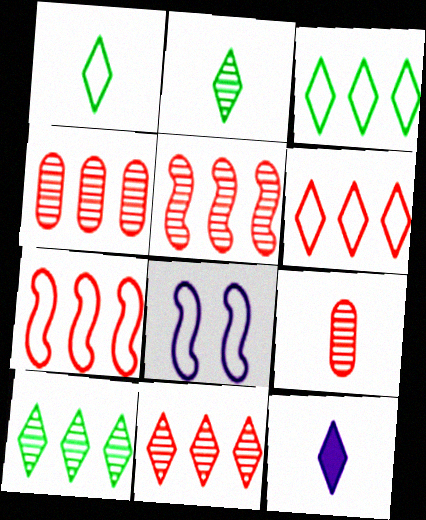[[4, 5, 11]]